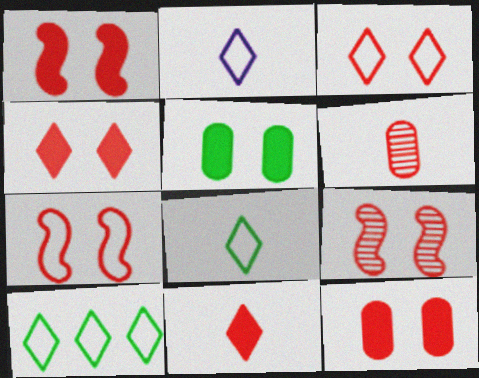[[1, 4, 12], 
[1, 7, 9], 
[2, 3, 10], 
[3, 9, 12]]